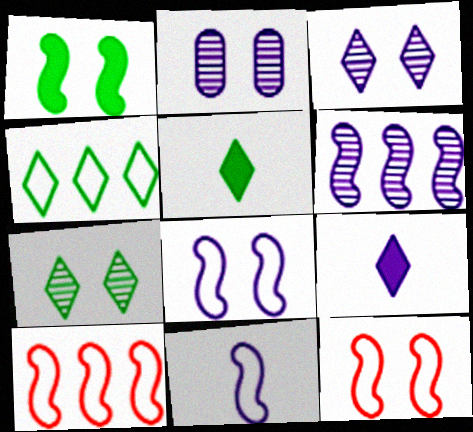[[2, 5, 10], 
[4, 5, 7]]